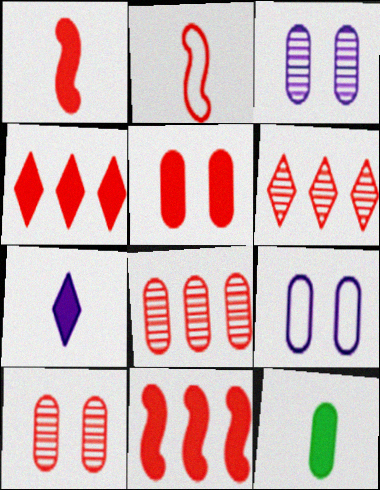[[1, 4, 5], 
[1, 7, 12], 
[2, 4, 10], 
[2, 5, 6], 
[8, 9, 12]]